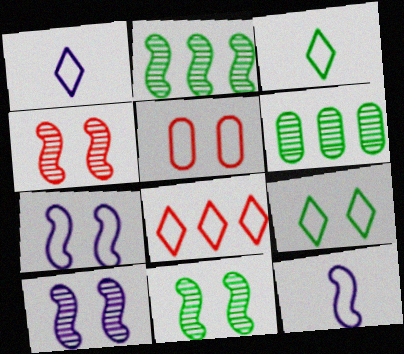[[1, 8, 9], 
[4, 10, 11], 
[5, 7, 9]]